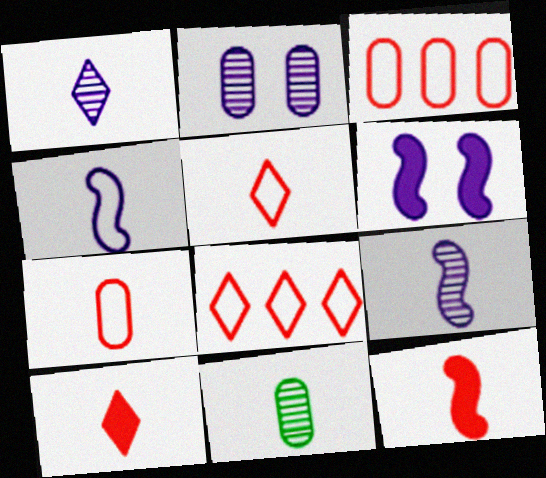[[4, 10, 11], 
[6, 8, 11]]